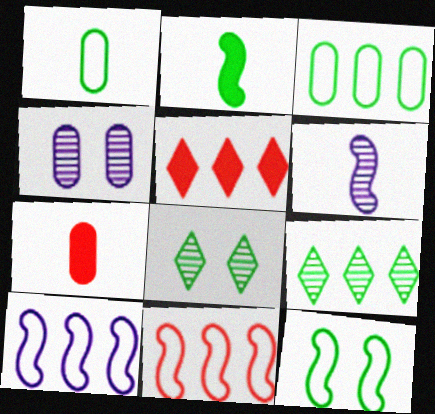[[2, 3, 8], 
[3, 4, 7], 
[7, 8, 10]]